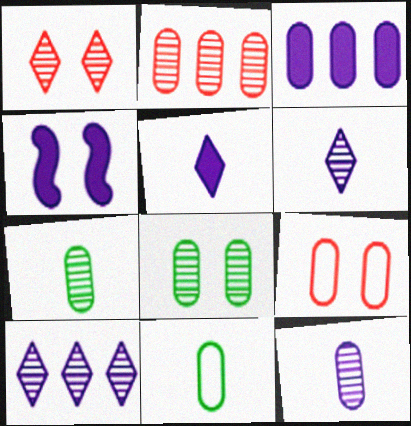[[2, 8, 12], 
[3, 4, 5], 
[3, 7, 9]]